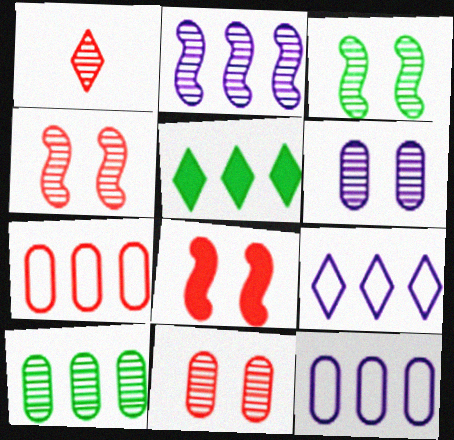[[1, 7, 8], 
[2, 5, 7]]